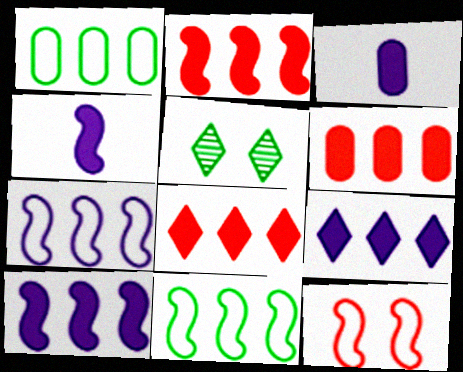[[2, 6, 8]]